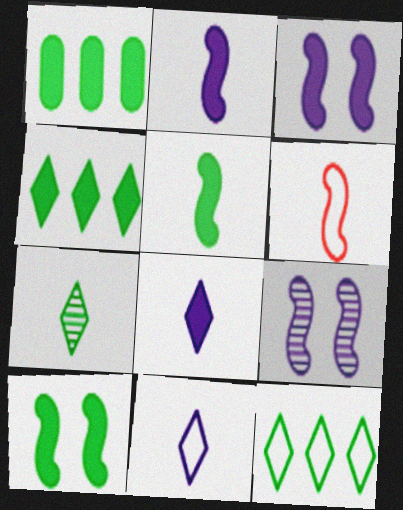[]